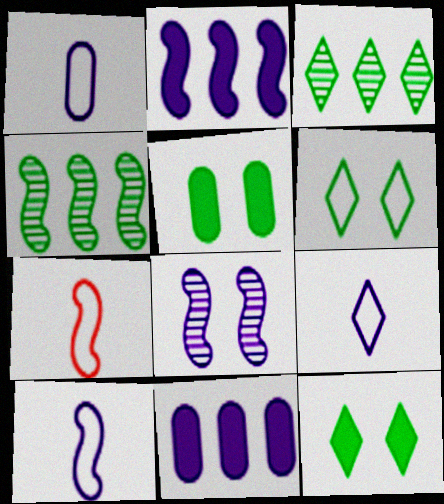[[1, 9, 10], 
[2, 8, 10], 
[8, 9, 11]]